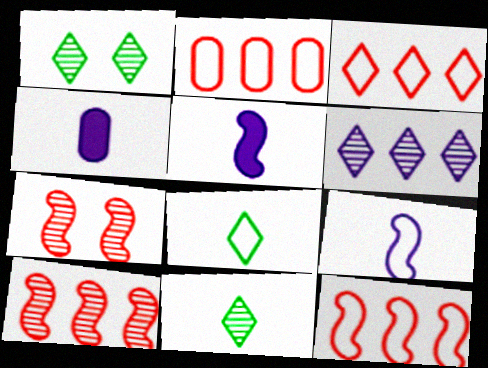[[1, 2, 5], 
[1, 4, 12], 
[2, 3, 12]]